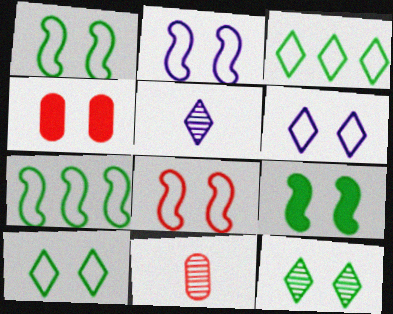[[1, 2, 8], 
[2, 4, 12], 
[4, 5, 7]]